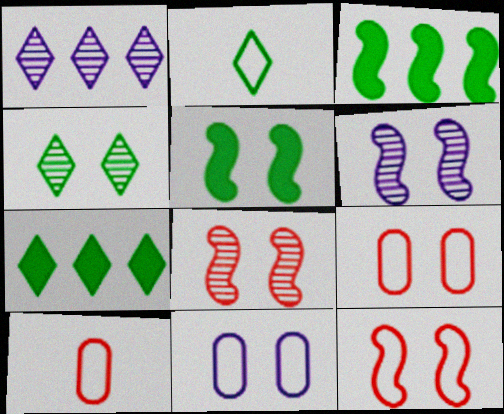[[1, 5, 10], 
[2, 4, 7], 
[5, 6, 12], 
[6, 7, 10]]